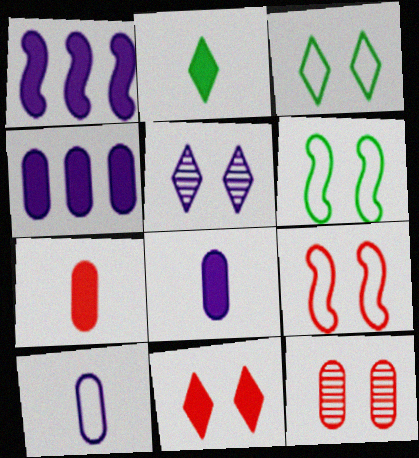[[1, 5, 10], 
[3, 5, 11], 
[9, 11, 12]]